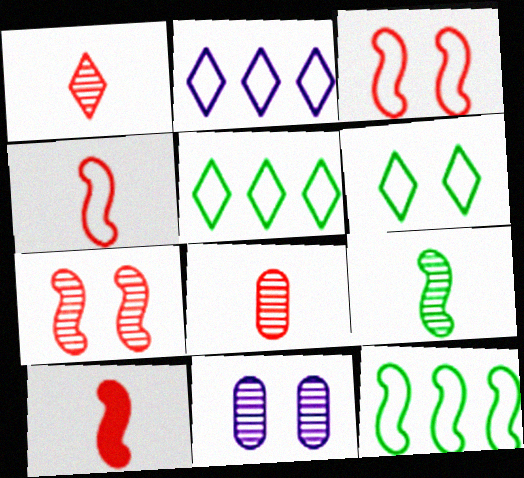[[5, 10, 11]]